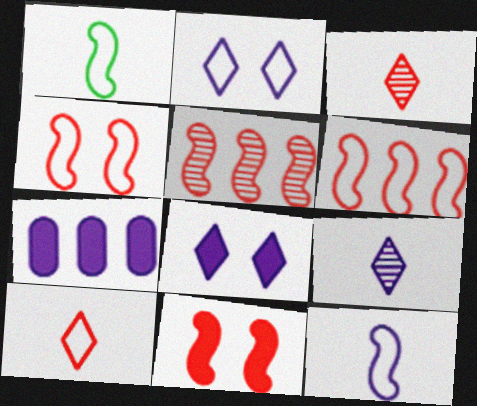[]